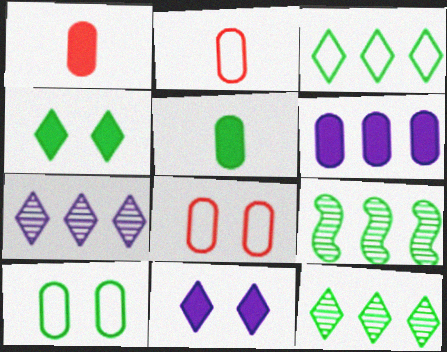[[2, 9, 11]]